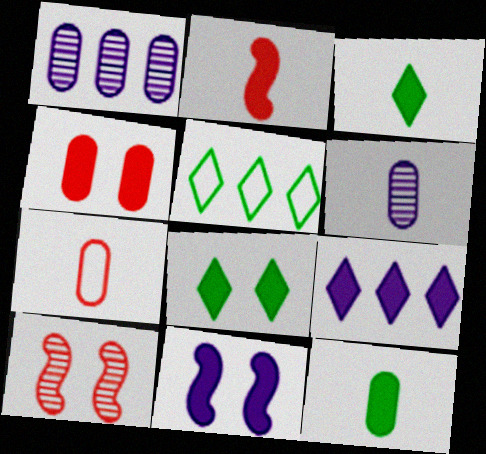[[4, 8, 11], 
[6, 7, 12]]